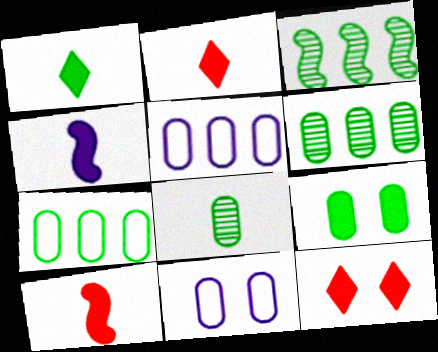[[2, 3, 11], 
[7, 8, 9]]